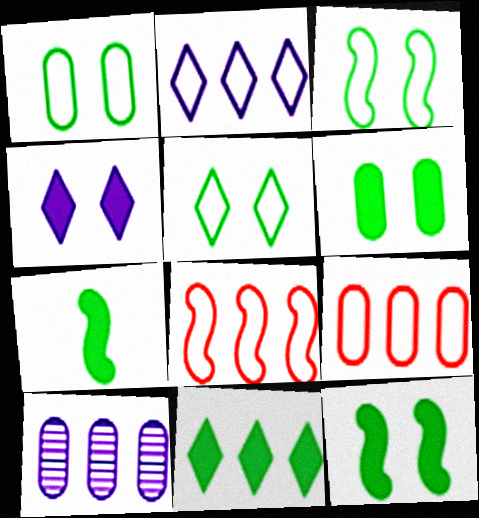[[1, 3, 5], 
[6, 7, 11], 
[8, 10, 11]]